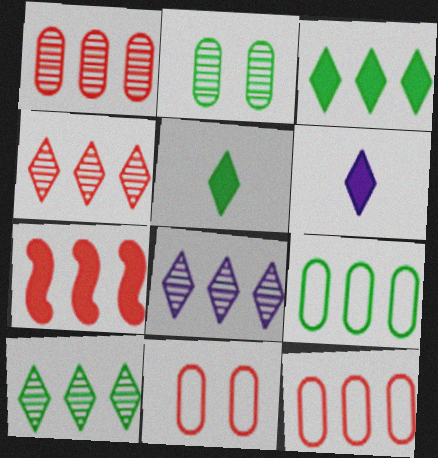[[4, 7, 12], 
[4, 8, 10], 
[7, 8, 9]]